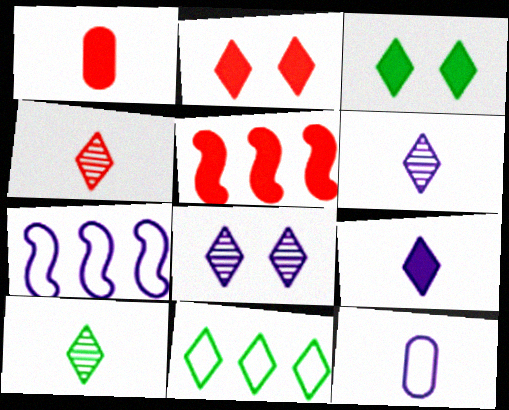[[1, 2, 5], 
[2, 6, 11], 
[3, 10, 11], 
[4, 6, 10]]